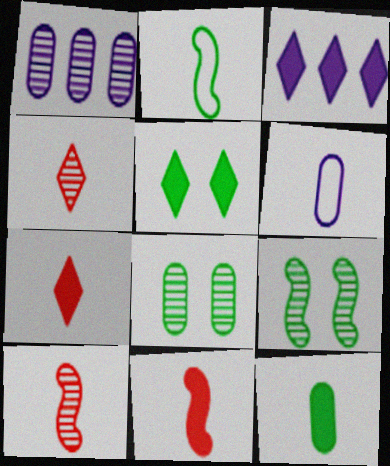[[1, 4, 9], 
[3, 5, 7]]